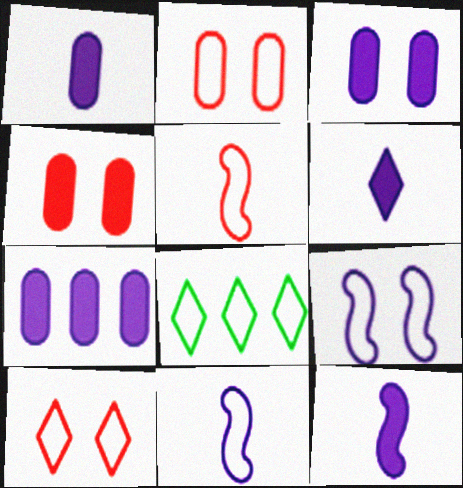[[1, 3, 7], 
[1, 6, 12], 
[2, 8, 11]]